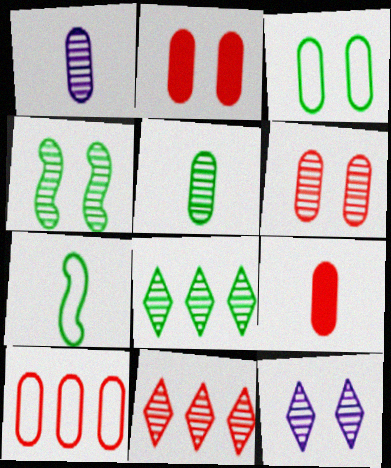[[1, 4, 11], 
[4, 5, 8], 
[4, 6, 12], 
[6, 9, 10]]